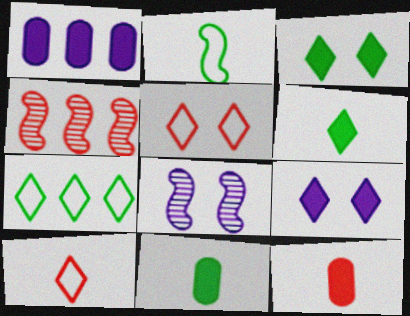[[1, 4, 7], 
[4, 5, 12], 
[7, 8, 12]]